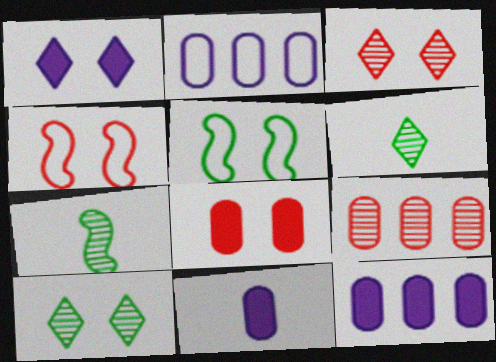[[3, 4, 8], 
[4, 6, 12]]